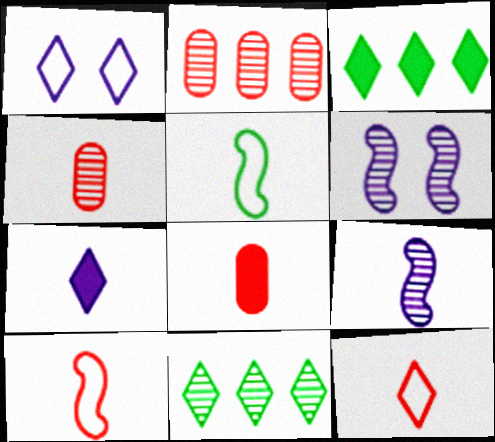[[4, 5, 7], 
[4, 6, 11]]